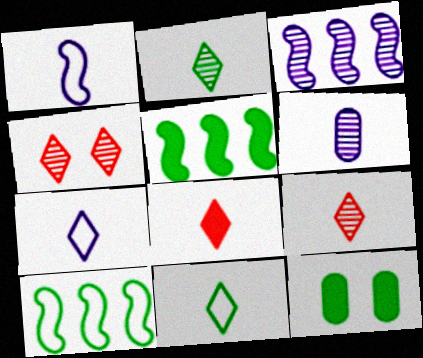[[2, 7, 8], 
[2, 10, 12]]